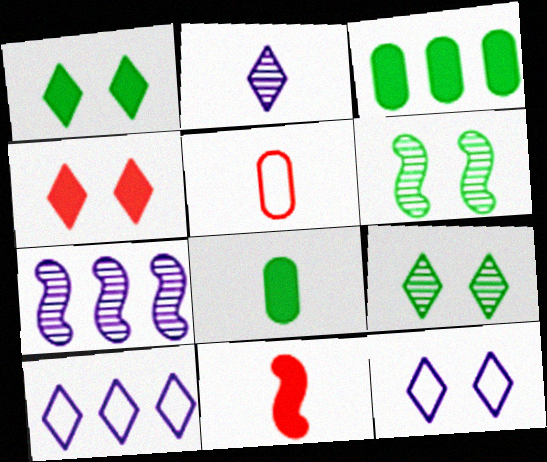[[1, 5, 7], 
[4, 9, 12]]